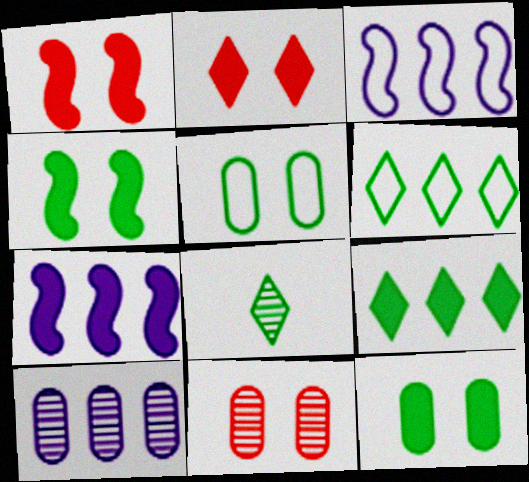[]